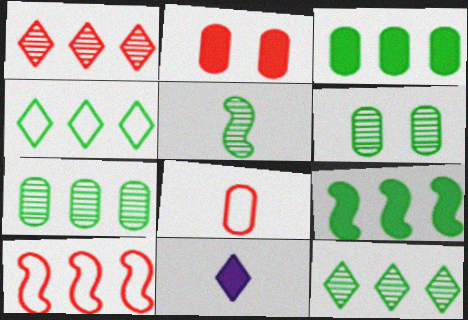[[2, 9, 11], 
[4, 7, 9], 
[5, 6, 12], 
[5, 8, 11], 
[6, 10, 11]]